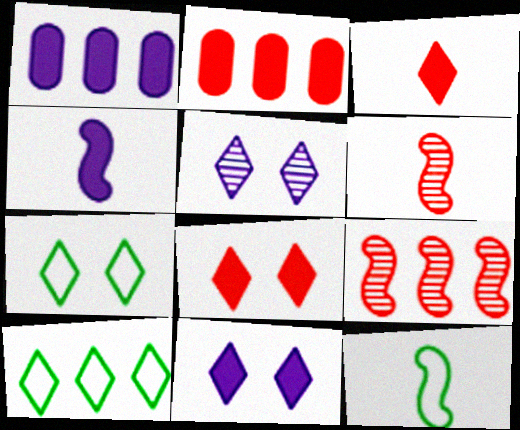[[1, 4, 11], 
[1, 6, 7], 
[1, 9, 10], 
[2, 5, 12], 
[3, 5, 10], 
[4, 6, 12], 
[5, 7, 8]]